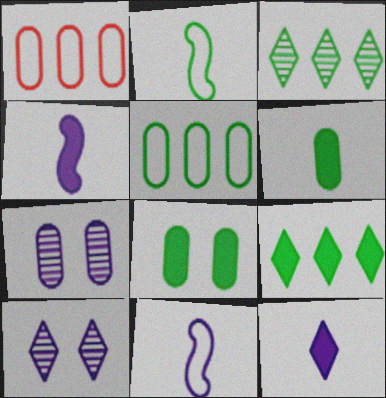[[1, 6, 7], 
[2, 3, 8]]